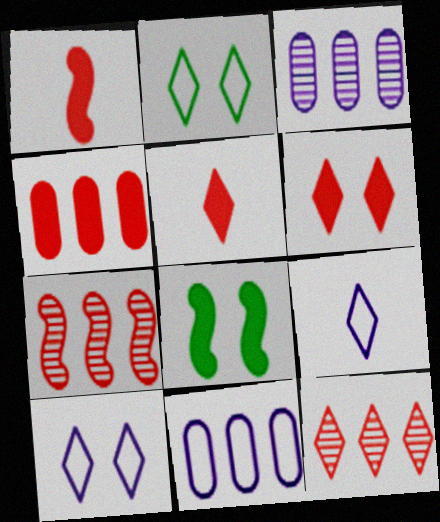[[1, 2, 3], 
[1, 4, 6]]